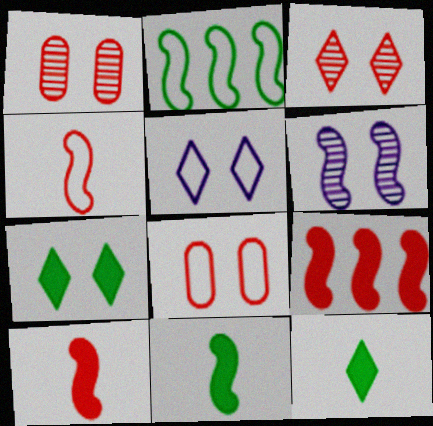[[2, 6, 10], 
[3, 5, 7], 
[6, 7, 8]]